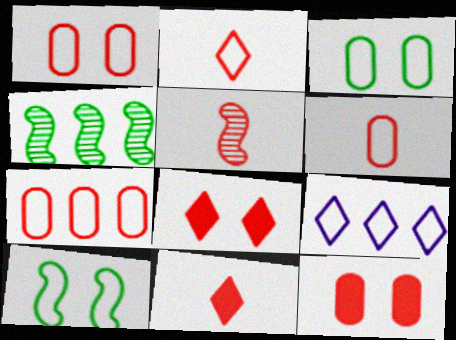[[1, 6, 7], 
[5, 6, 11], 
[5, 7, 8], 
[6, 9, 10]]